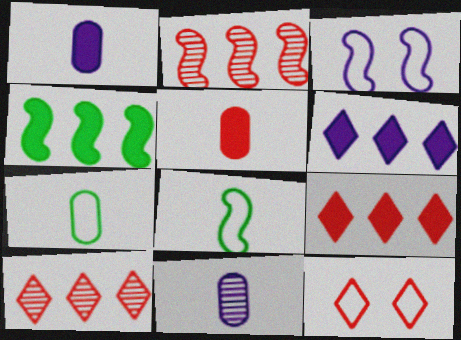[[2, 5, 12], 
[3, 6, 11], 
[4, 11, 12], 
[5, 7, 11]]